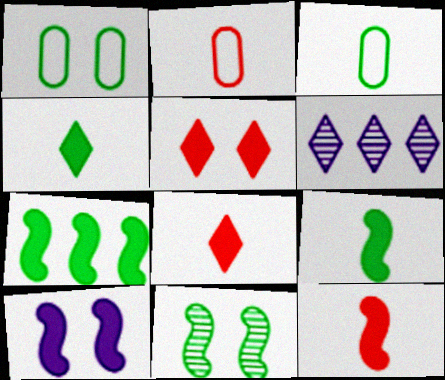[[1, 6, 12], 
[7, 10, 12]]